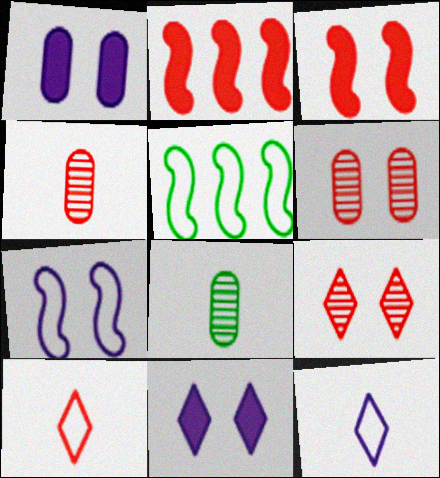[[2, 6, 10], 
[4, 5, 11]]